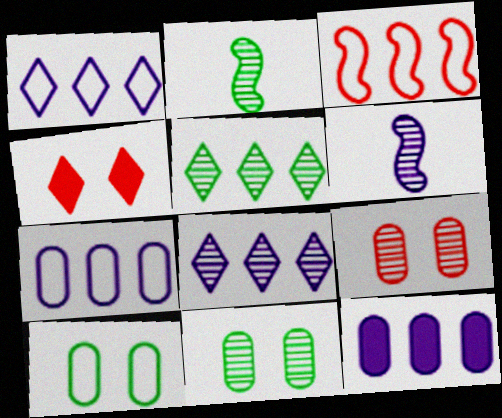[[2, 4, 7], 
[2, 5, 11], 
[2, 8, 9], 
[3, 5, 12], 
[5, 6, 9]]